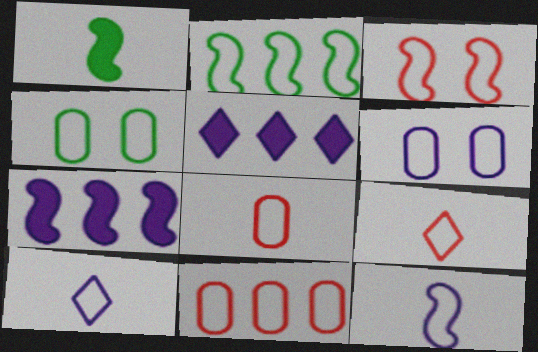[[2, 3, 12], 
[2, 6, 9], 
[3, 9, 11]]